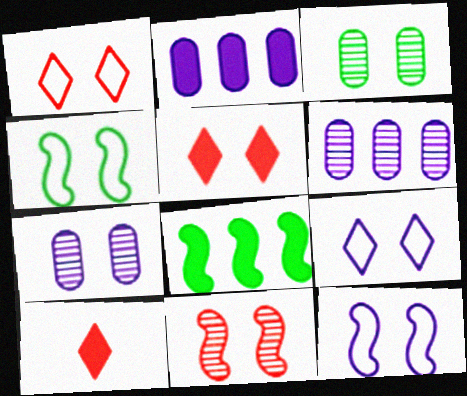[[3, 5, 12], 
[4, 5, 7], 
[4, 6, 10]]